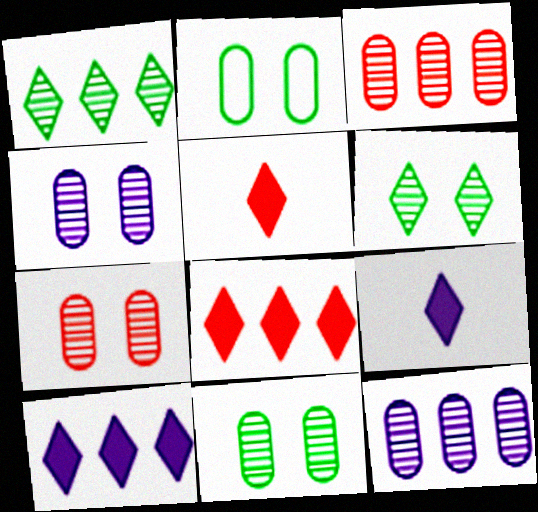[[4, 7, 11]]